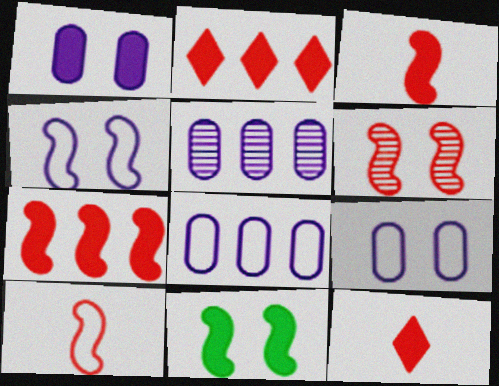[[4, 6, 11], 
[6, 7, 10]]